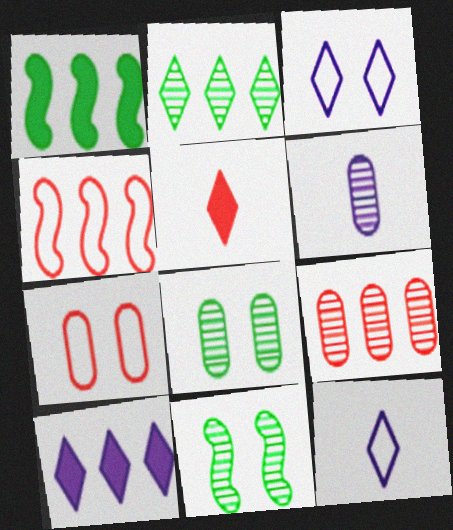[[2, 3, 5], 
[6, 8, 9]]